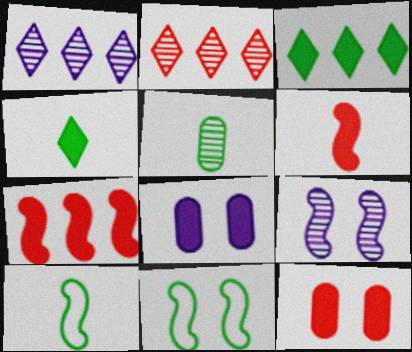[[1, 10, 12], 
[2, 5, 9], 
[2, 8, 10], 
[3, 5, 11], 
[3, 6, 8], 
[4, 5, 10], 
[4, 7, 8], 
[7, 9, 10]]